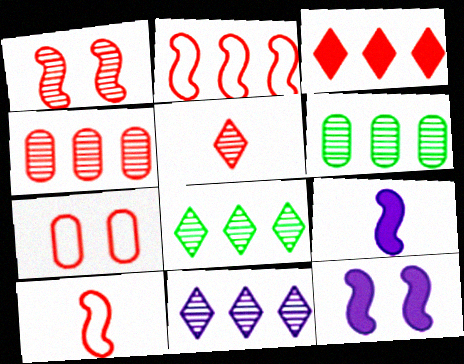[[1, 4, 5], 
[2, 3, 4], 
[7, 8, 9]]